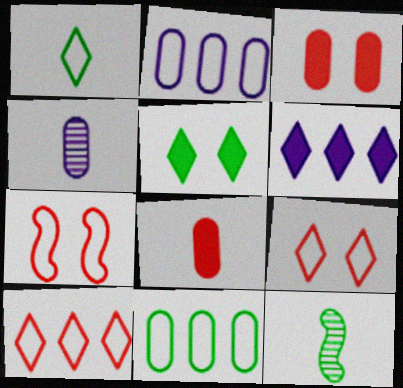[[1, 2, 7], 
[3, 4, 11], 
[5, 11, 12]]